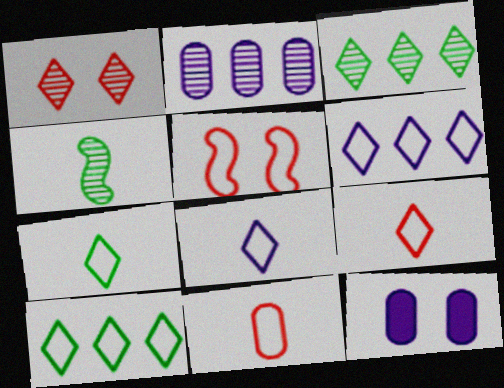[[1, 2, 4], 
[7, 8, 9]]